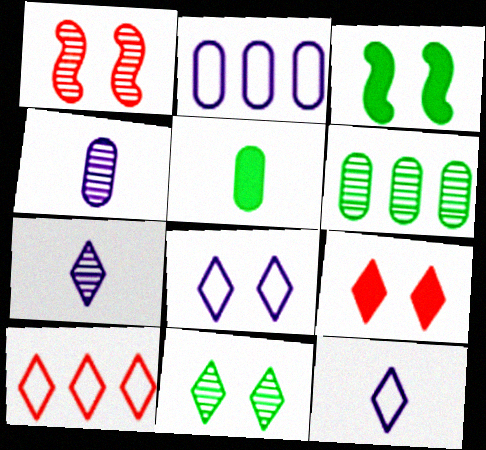[[1, 6, 7], 
[3, 4, 10], 
[8, 9, 11]]